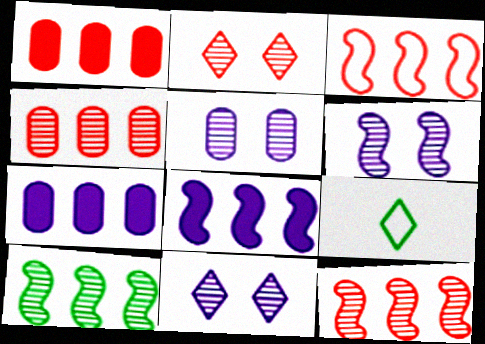[[1, 6, 9], 
[3, 8, 10], 
[5, 6, 11]]